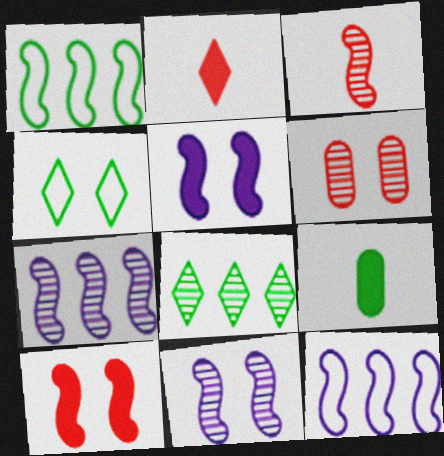[[1, 3, 5], 
[4, 5, 6]]